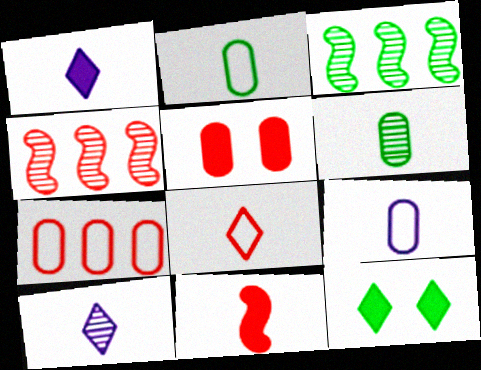[[2, 3, 12], 
[2, 10, 11], 
[4, 5, 8], 
[4, 9, 12]]